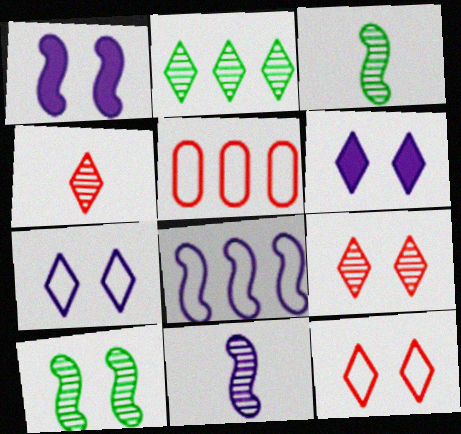[[1, 8, 11], 
[3, 5, 6]]